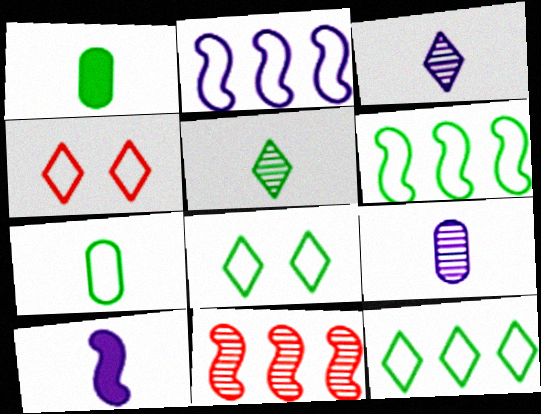[[2, 4, 7], 
[6, 7, 8]]